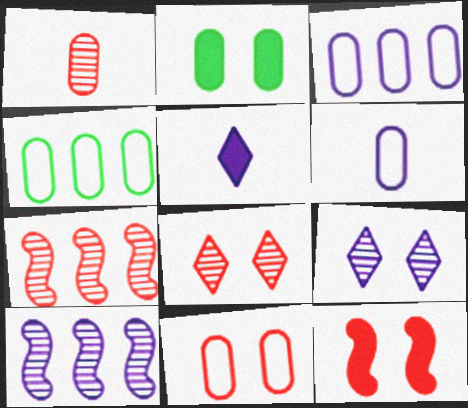[[1, 2, 3], 
[1, 7, 8], 
[4, 6, 11], 
[8, 11, 12]]